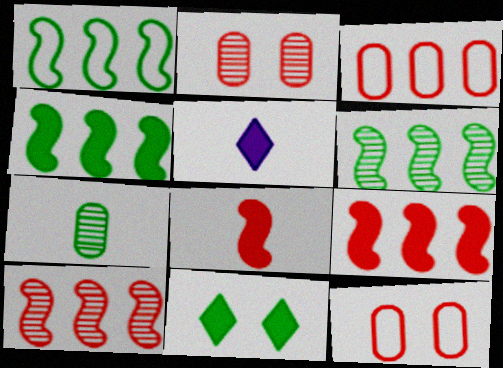[[1, 2, 5], 
[1, 4, 6], 
[1, 7, 11], 
[5, 6, 12]]